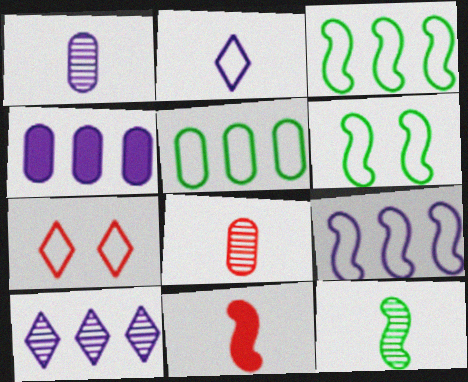[[4, 7, 12], 
[4, 9, 10]]